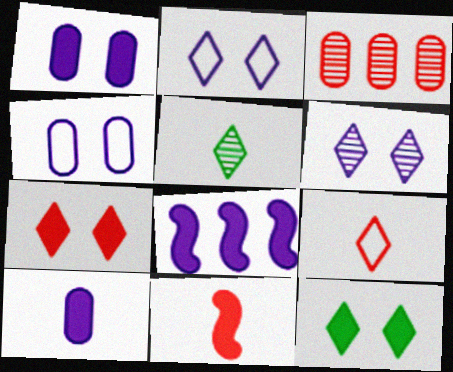[]